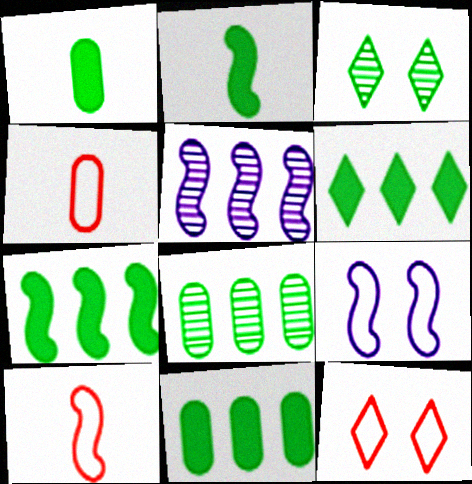[[1, 5, 12], 
[6, 7, 11]]